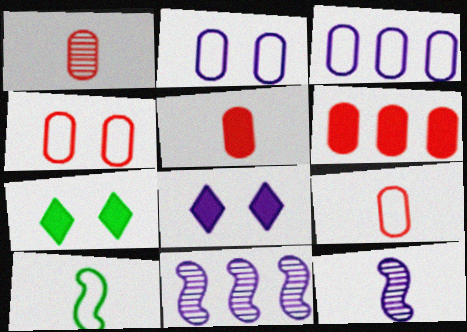[[1, 4, 6], 
[1, 5, 9], 
[3, 8, 12], 
[7, 9, 11]]